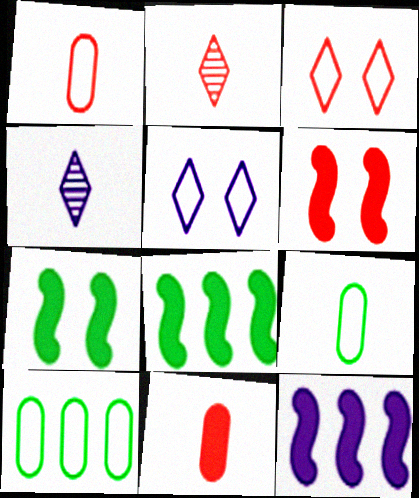[[4, 6, 10]]